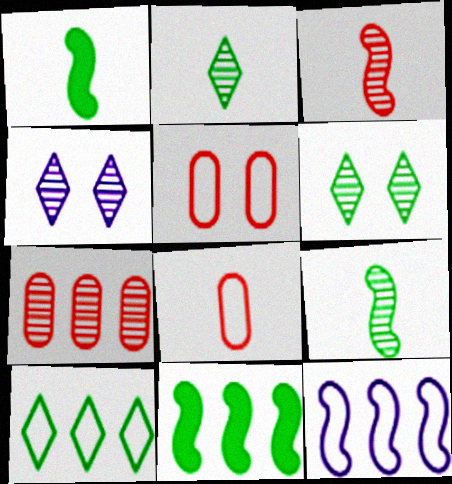[[4, 7, 9], 
[4, 8, 11]]